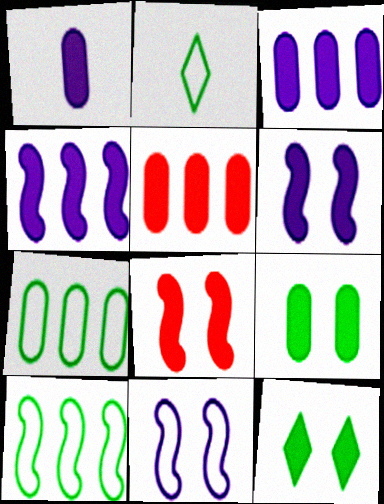[[1, 5, 9]]